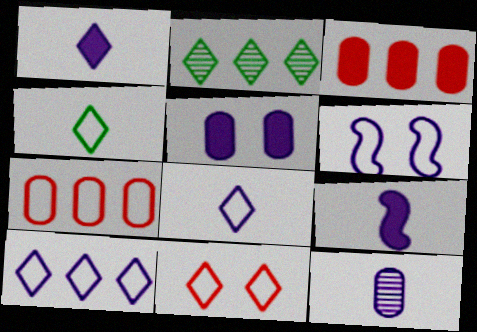[[1, 2, 11], 
[4, 6, 7], 
[4, 10, 11], 
[8, 9, 12]]